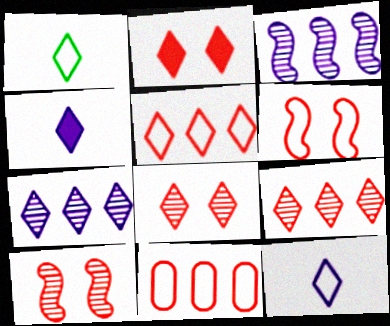[[1, 2, 7]]